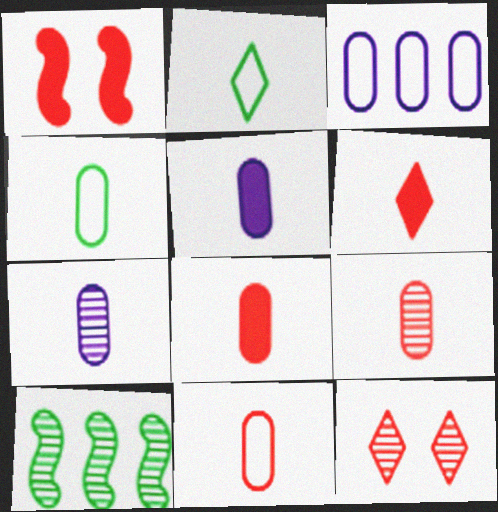[[4, 5, 9], 
[4, 7, 8], 
[7, 10, 12], 
[8, 9, 11]]